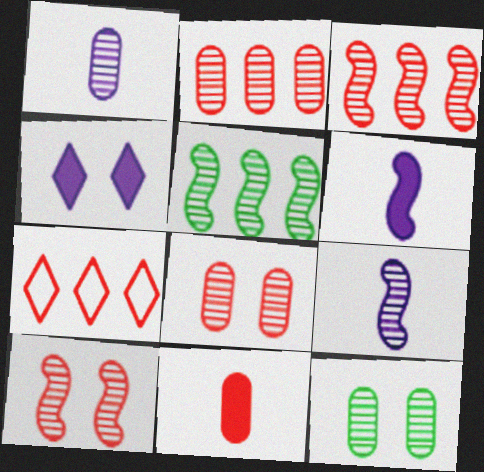[[1, 2, 12], 
[5, 9, 10], 
[6, 7, 12], 
[7, 10, 11]]